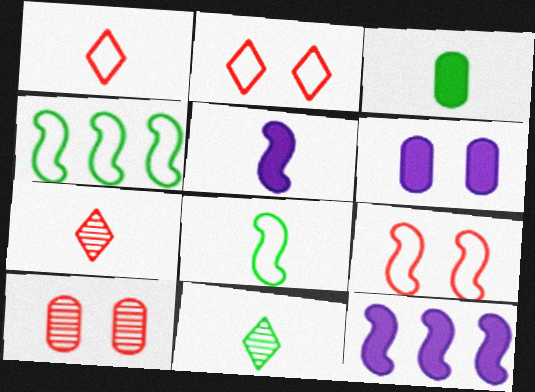[[3, 8, 11], 
[4, 6, 7]]